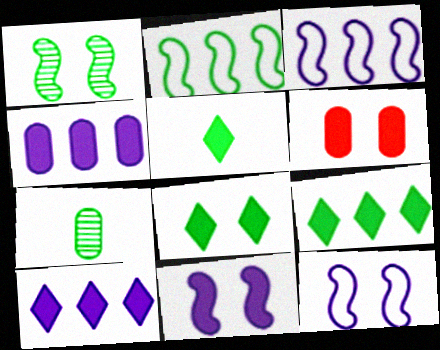[[2, 7, 8], 
[5, 8, 9], 
[6, 8, 11]]